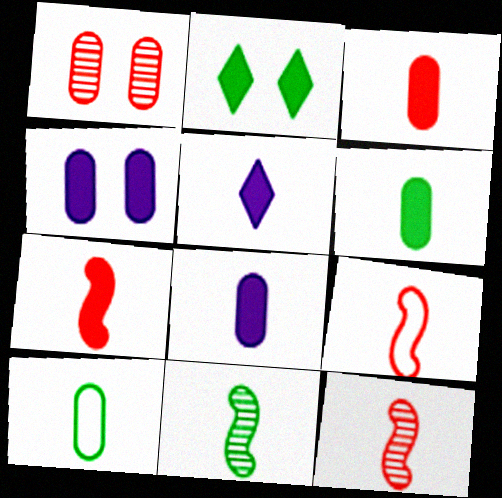[[3, 6, 8], 
[5, 6, 7], 
[5, 10, 12], 
[7, 9, 12]]